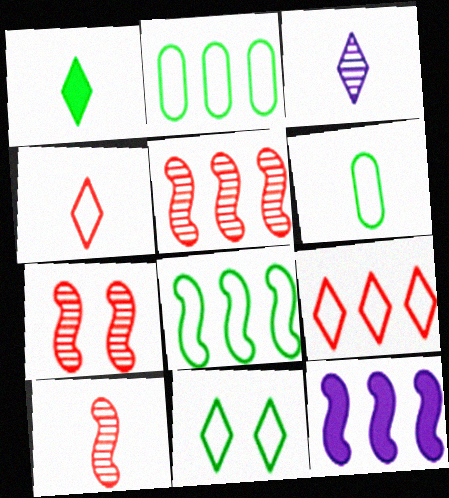[[1, 3, 4], 
[5, 7, 10], 
[5, 8, 12], 
[6, 8, 11]]